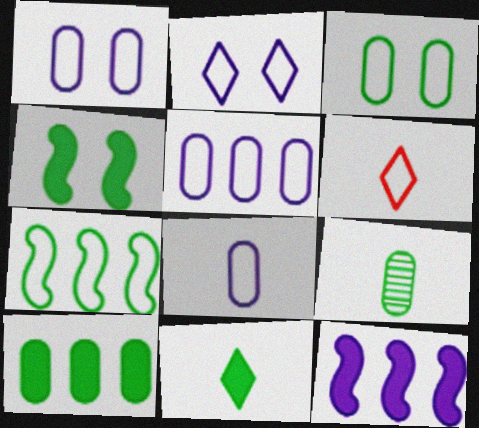[[1, 5, 8], 
[1, 6, 7], 
[3, 9, 10], 
[4, 10, 11]]